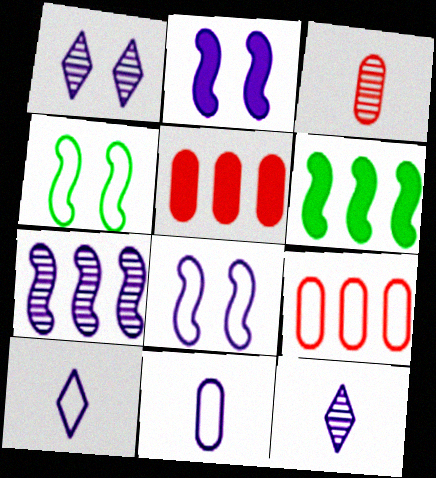[[4, 5, 12], 
[4, 9, 10]]